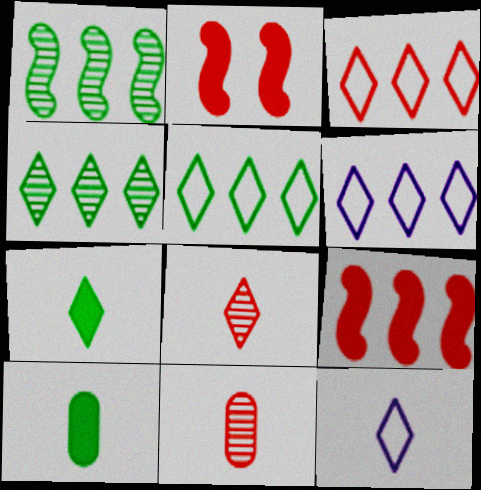[[2, 3, 11], 
[3, 5, 6], 
[7, 8, 12]]